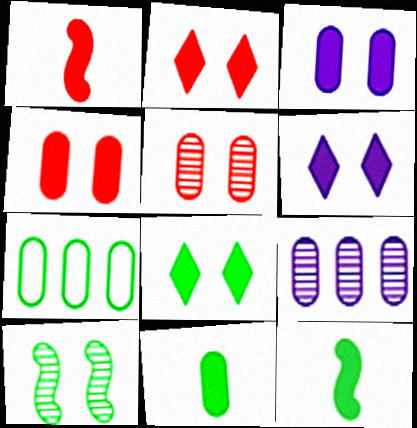[[2, 6, 8]]